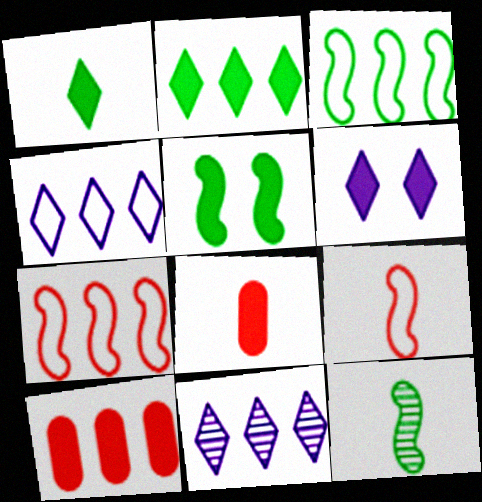[[3, 5, 12], 
[3, 10, 11]]